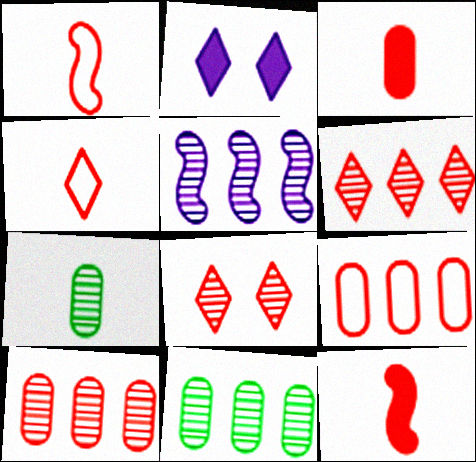[[1, 2, 11], 
[5, 6, 11], 
[5, 7, 8], 
[8, 9, 12]]